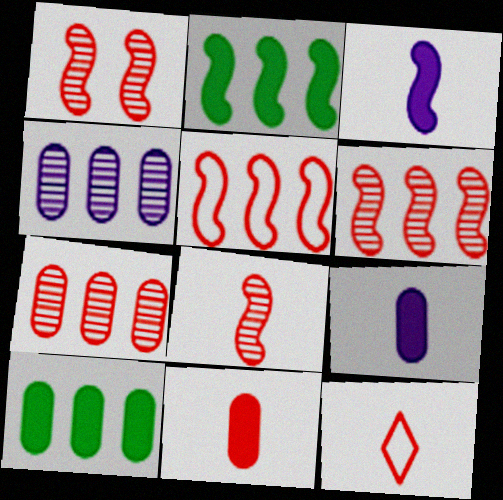[[1, 6, 8], 
[8, 11, 12]]